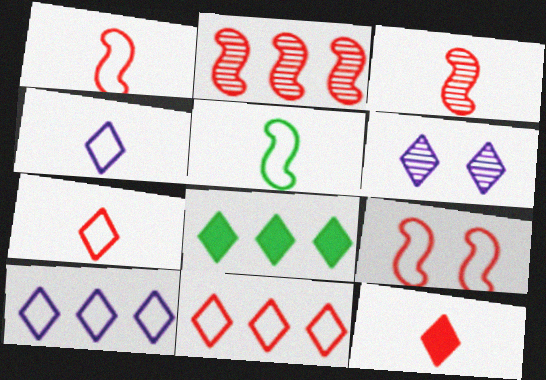[[6, 7, 8]]